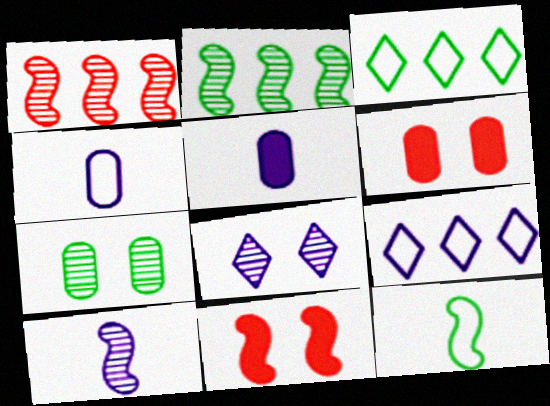[[3, 6, 10]]